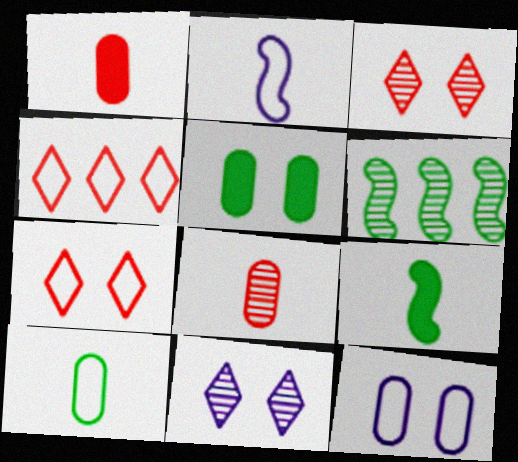[[6, 8, 11]]